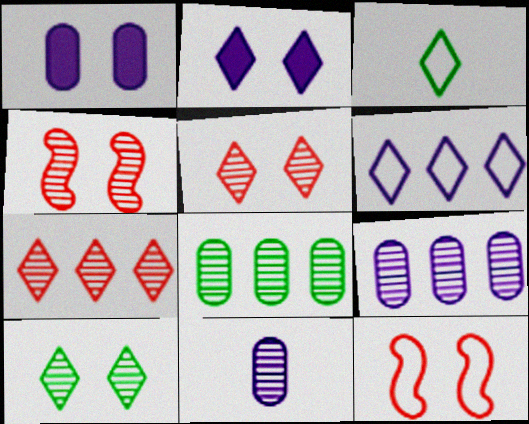[[1, 10, 12], 
[2, 3, 7]]